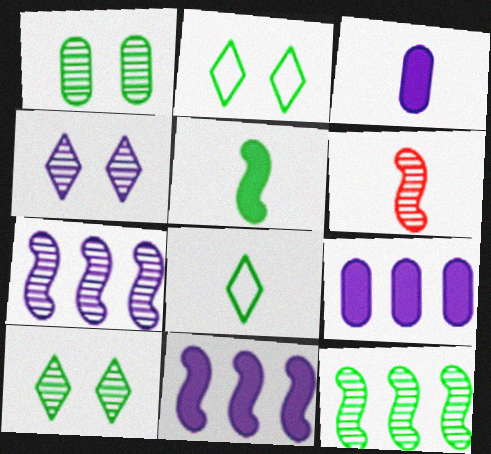[[2, 6, 9], 
[3, 6, 8]]